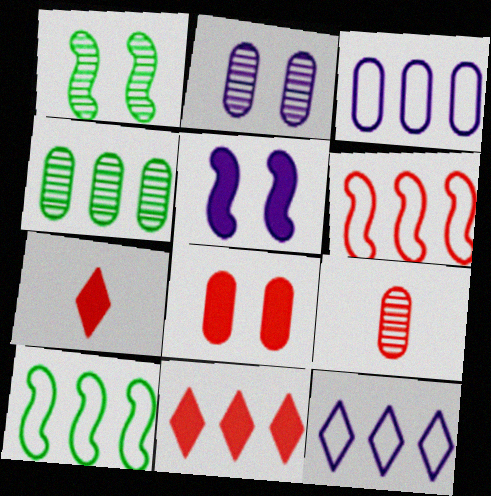[[1, 3, 7], 
[2, 4, 9], 
[2, 7, 10]]